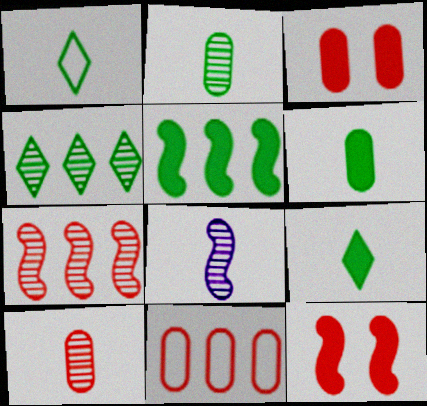[[3, 10, 11]]